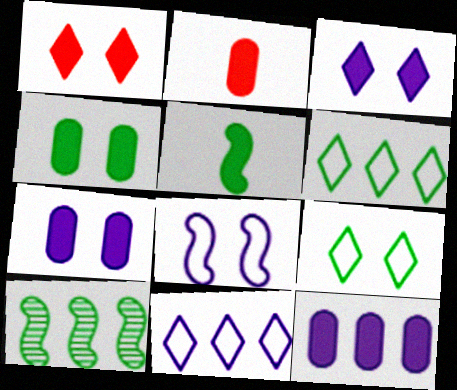[[1, 5, 12], 
[2, 4, 12]]